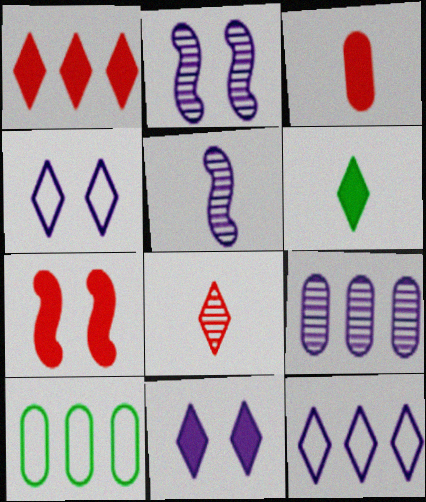[[1, 3, 7], 
[1, 6, 11]]